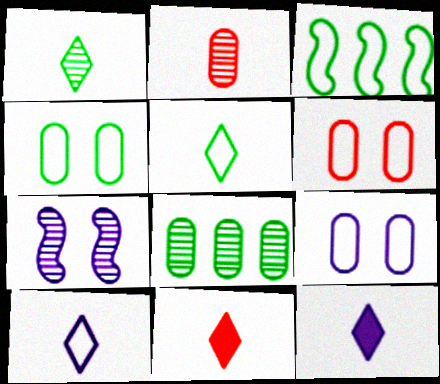[[1, 10, 11], 
[3, 4, 5], 
[3, 6, 10], 
[4, 6, 9]]